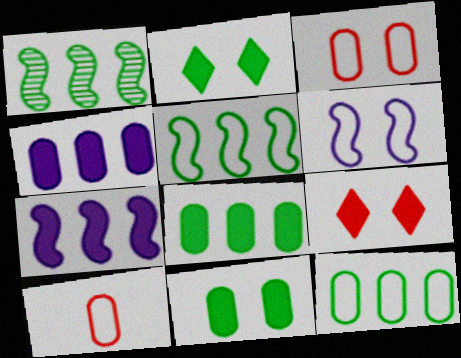[]